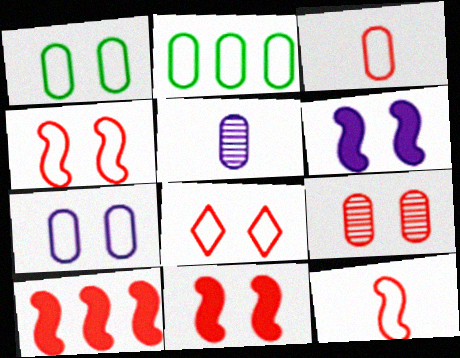[[2, 3, 7], 
[8, 9, 11]]